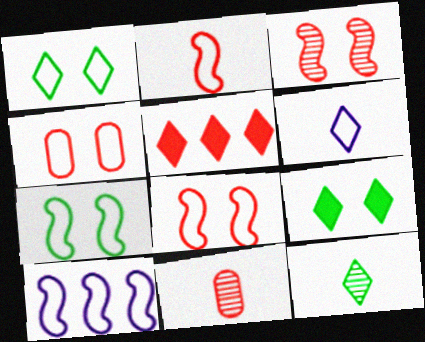[[2, 7, 10], 
[5, 8, 11], 
[9, 10, 11]]